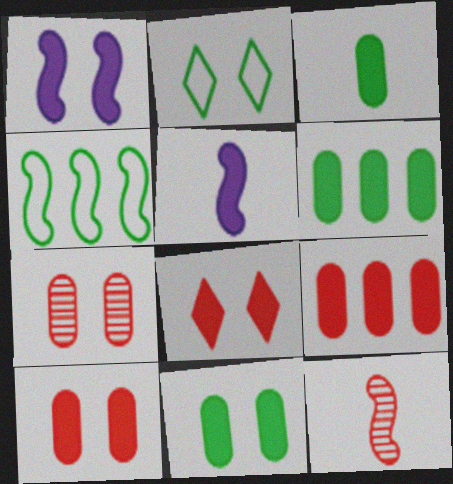[[1, 2, 7], 
[1, 4, 12], 
[1, 8, 11], 
[3, 6, 11], 
[5, 6, 8]]